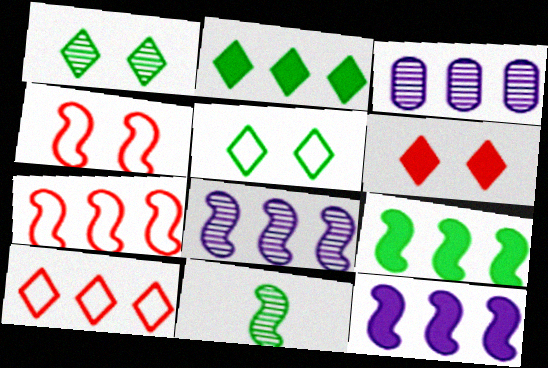[[2, 3, 7], 
[3, 9, 10], 
[4, 11, 12], 
[7, 8, 9]]